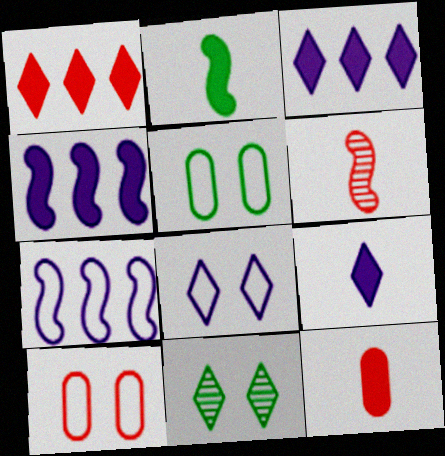[[1, 6, 10], 
[2, 9, 12], 
[3, 5, 6], 
[7, 11, 12]]